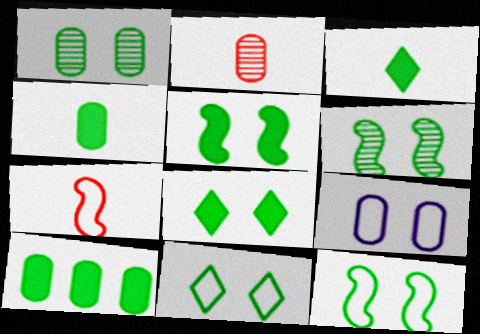[[1, 5, 11], 
[1, 8, 12], 
[2, 9, 10], 
[3, 5, 10], 
[5, 6, 12]]